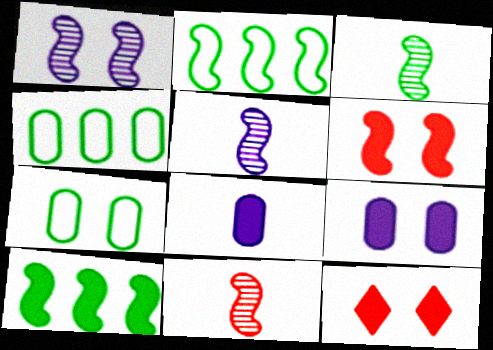[[1, 7, 12], 
[2, 5, 6], 
[3, 5, 11], 
[4, 5, 12], 
[8, 10, 12]]